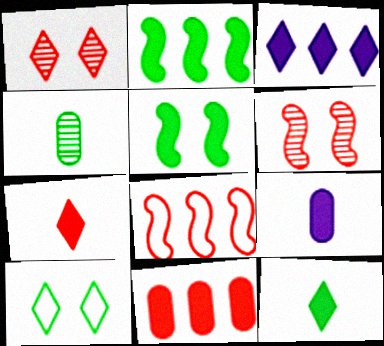[[2, 3, 11], 
[2, 4, 10]]